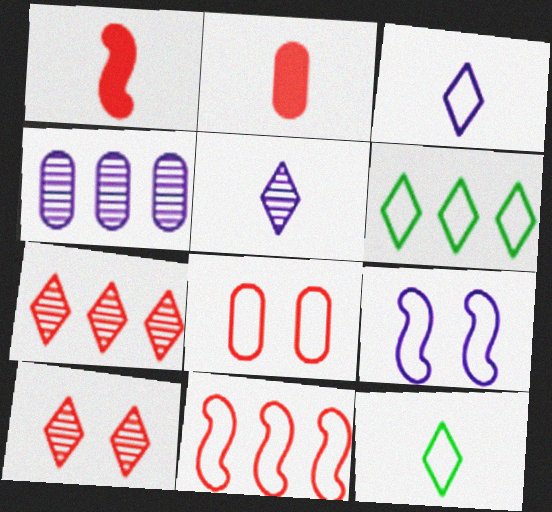[[1, 7, 8], 
[2, 10, 11]]